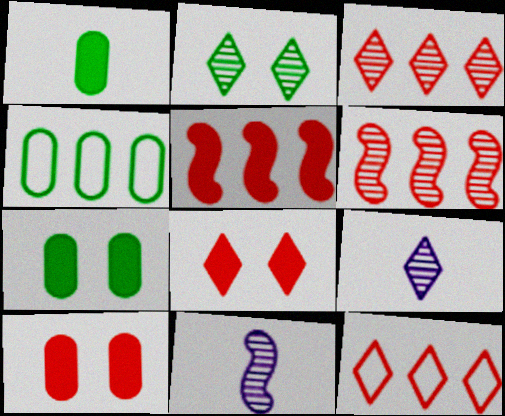[[2, 3, 9], 
[4, 8, 11], 
[7, 11, 12]]